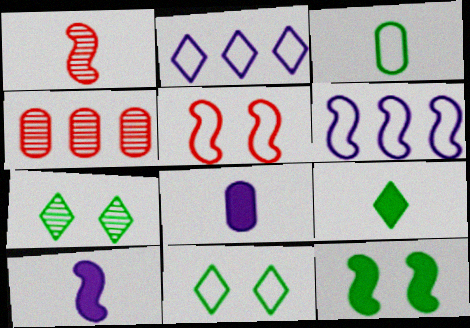[[1, 6, 12], 
[2, 3, 5], 
[4, 10, 11]]